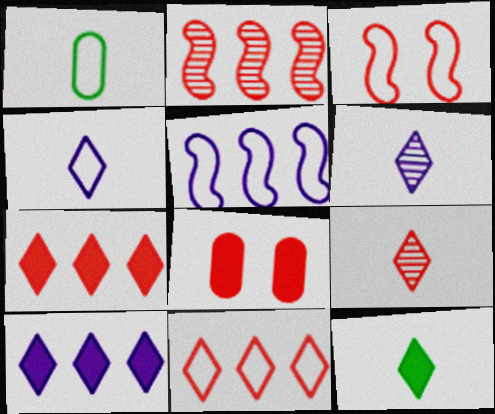[[4, 9, 12]]